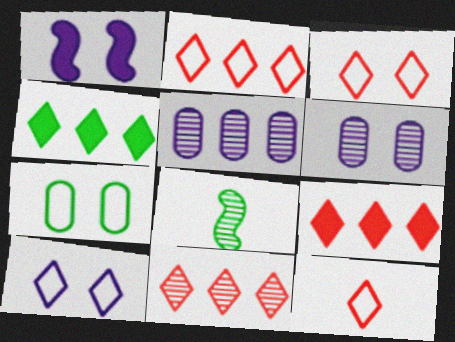[[1, 6, 10], 
[2, 3, 12], 
[2, 9, 11], 
[4, 7, 8], 
[6, 8, 11]]